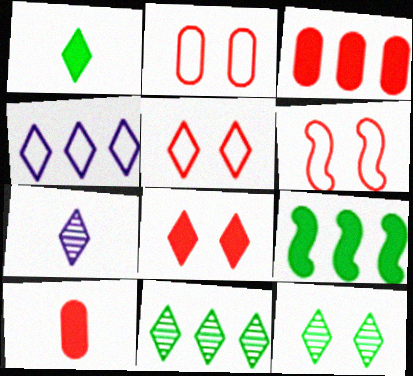[[2, 5, 6], 
[2, 7, 9]]